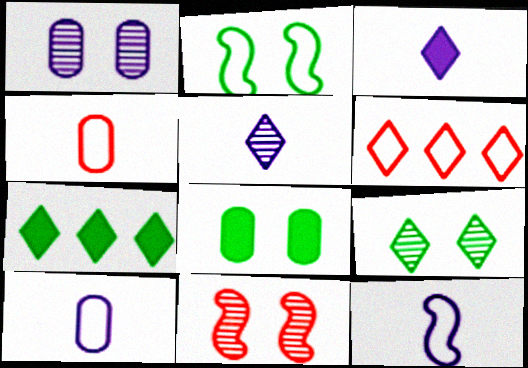[[1, 9, 11], 
[2, 6, 10], 
[2, 8, 9], 
[3, 6, 9], 
[7, 10, 11]]